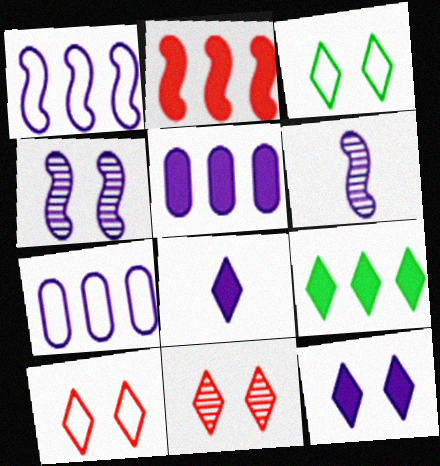[[2, 5, 9], 
[3, 11, 12], 
[4, 7, 8], 
[6, 7, 12]]